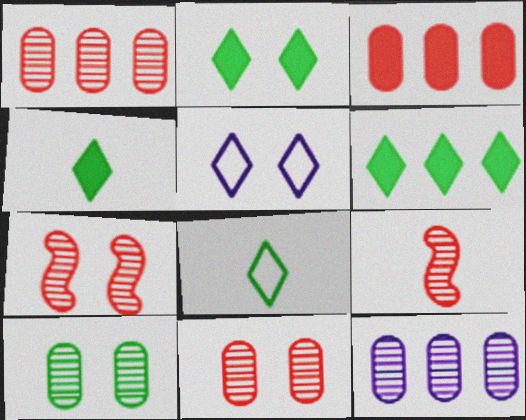[[2, 4, 6]]